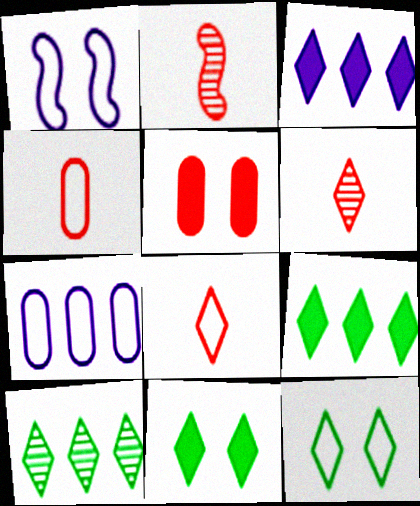[[2, 7, 11], 
[3, 6, 12]]